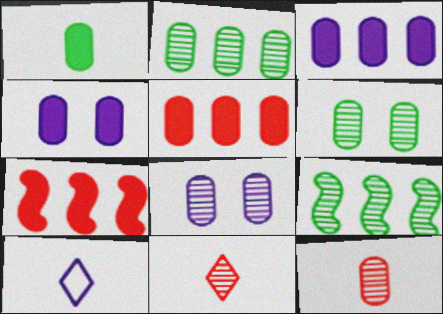[[1, 4, 5], 
[2, 8, 12], 
[6, 7, 10], 
[8, 9, 11]]